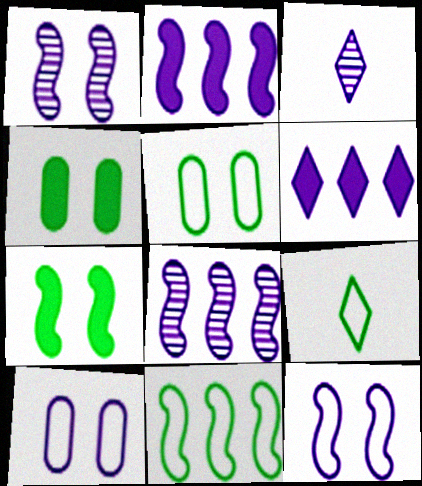[[2, 3, 10], 
[5, 9, 11]]